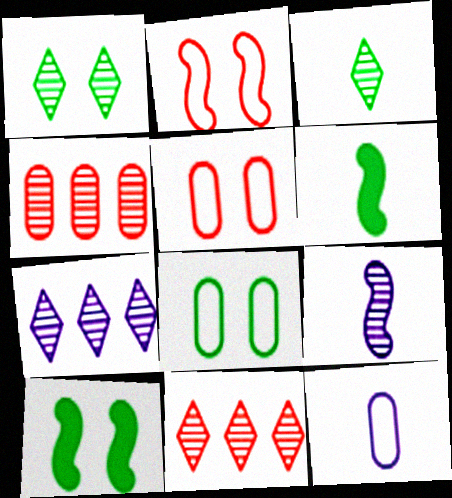[[1, 4, 9], 
[1, 8, 10], 
[5, 6, 7], 
[10, 11, 12]]